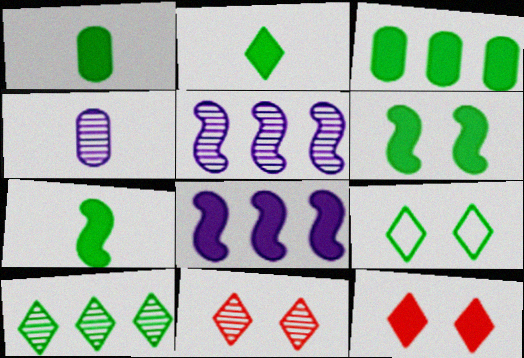[[1, 2, 7], 
[1, 8, 12], 
[2, 3, 6], 
[2, 9, 10]]